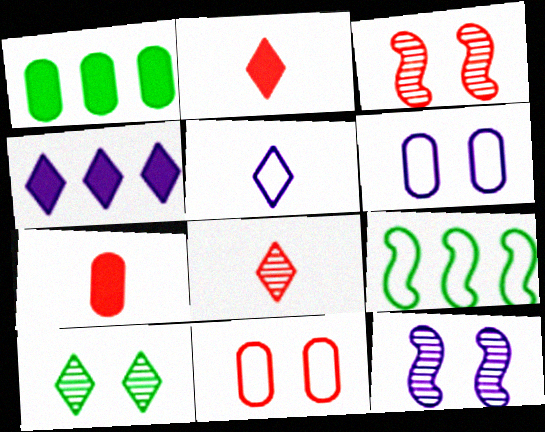[[1, 3, 5], 
[5, 9, 11]]